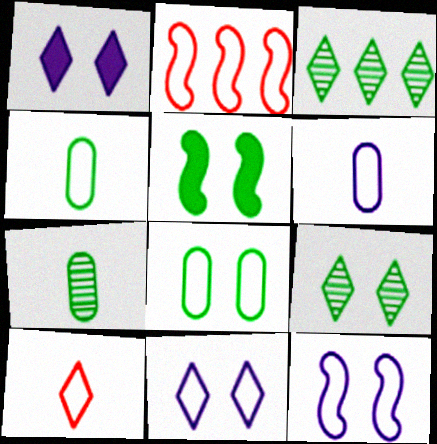[[1, 2, 7], 
[1, 3, 10], 
[2, 4, 11], 
[3, 4, 5], 
[5, 8, 9]]